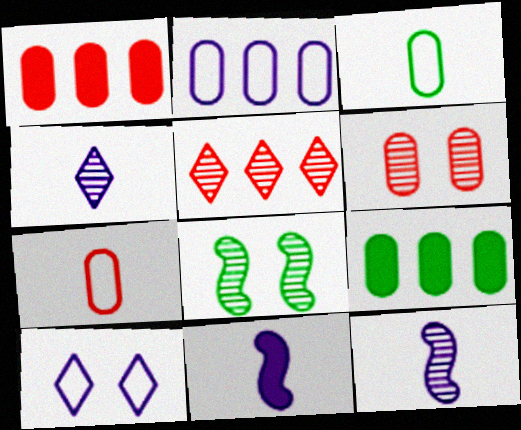[[1, 6, 7]]